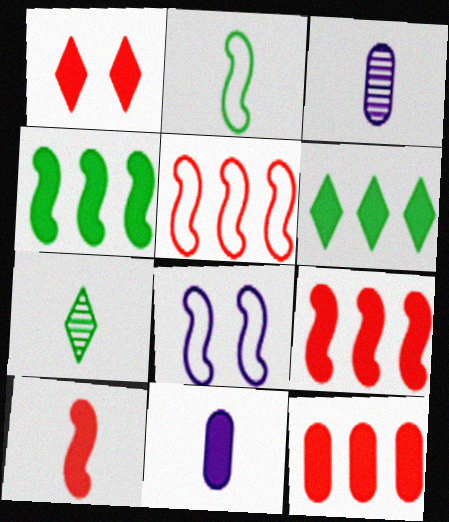[[1, 4, 11], 
[1, 10, 12], 
[2, 5, 8], 
[7, 8, 12]]